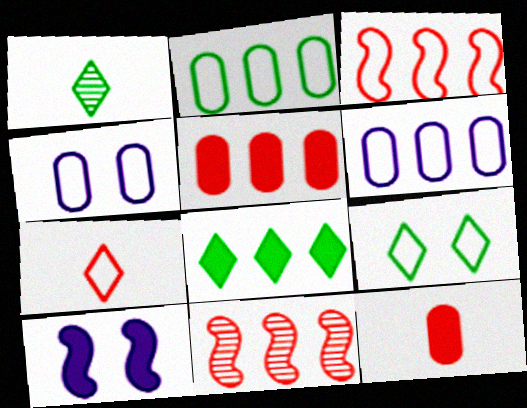[[1, 8, 9], 
[6, 8, 11], 
[8, 10, 12]]